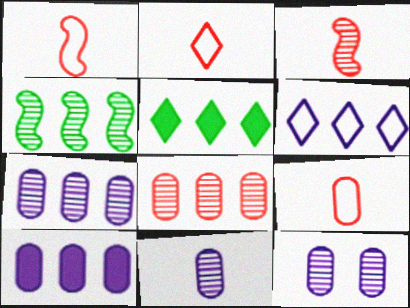[[1, 2, 9], 
[1, 5, 12], 
[7, 11, 12]]